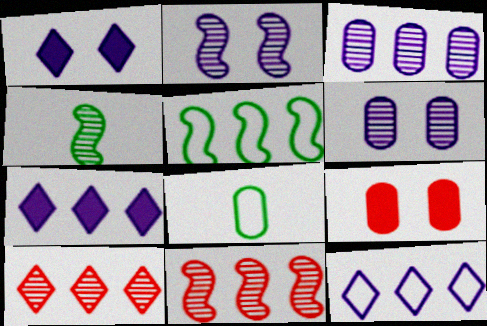[[1, 8, 11], 
[2, 4, 11], 
[3, 8, 9], 
[4, 6, 10], 
[4, 9, 12]]